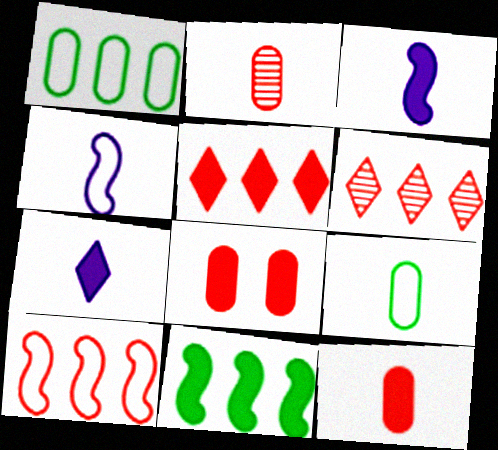[[7, 8, 11]]